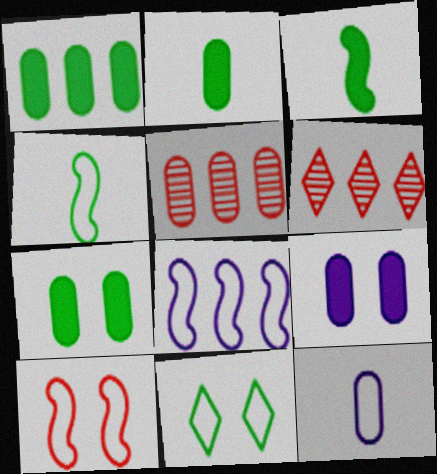[[1, 2, 7], 
[1, 6, 8], 
[4, 6, 9], 
[4, 8, 10], 
[5, 7, 12]]